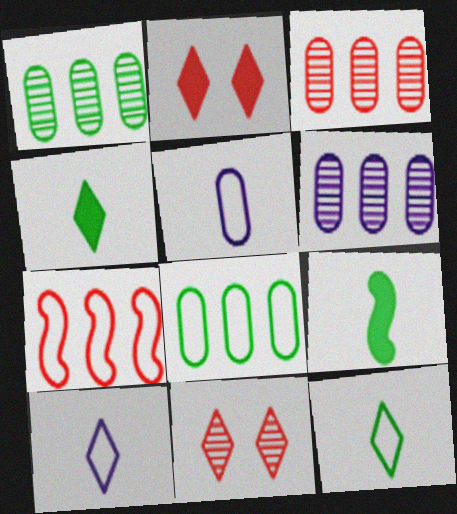[[1, 3, 6]]